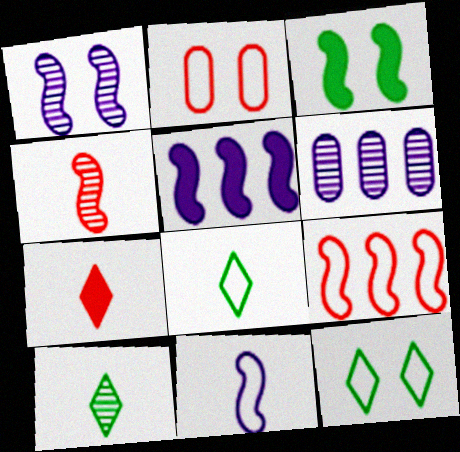[[1, 5, 11], 
[2, 5, 10]]